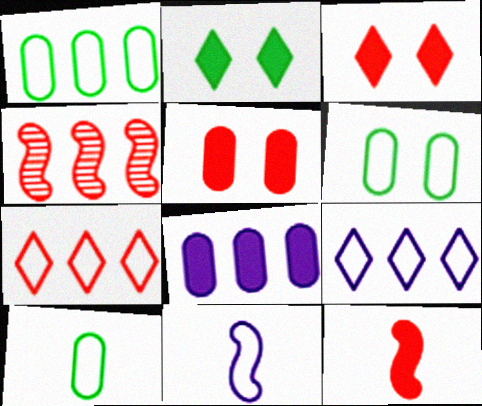[[1, 6, 10], 
[2, 8, 12], 
[6, 7, 11]]